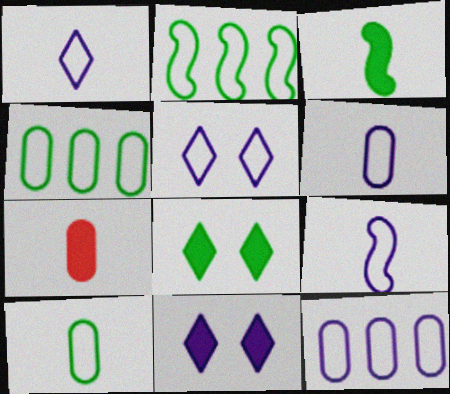[[1, 6, 9], 
[5, 9, 12]]